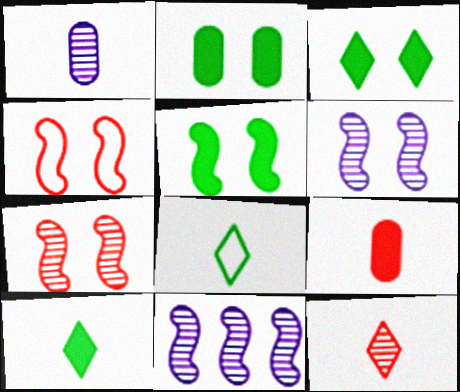[[2, 3, 5], 
[4, 5, 6]]